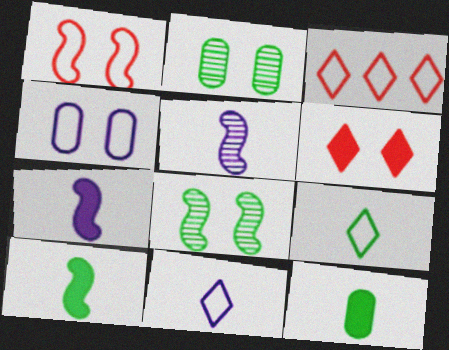[[2, 3, 7], 
[4, 6, 8]]